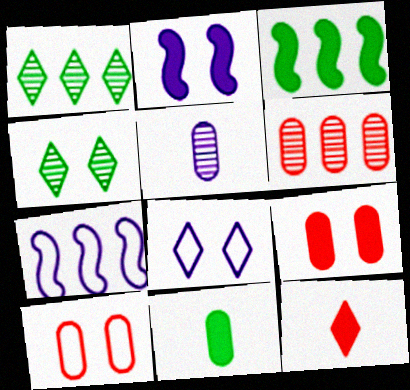[[1, 8, 12], 
[2, 4, 10]]